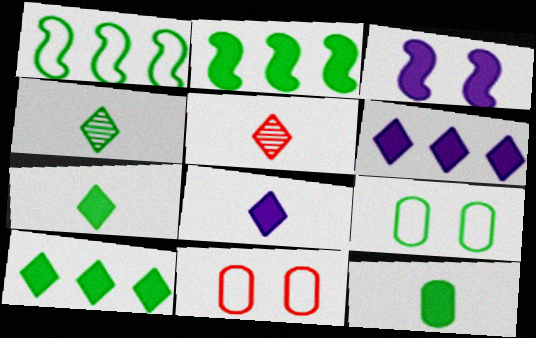[[2, 4, 9]]